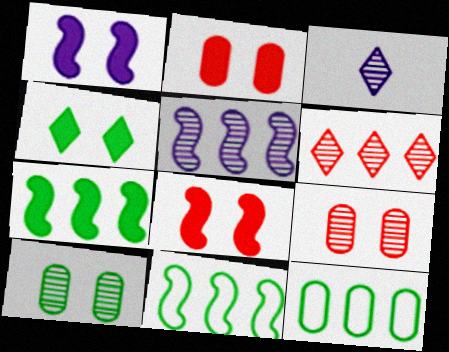[[1, 2, 4], 
[2, 3, 11], 
[3, 8, 12]]